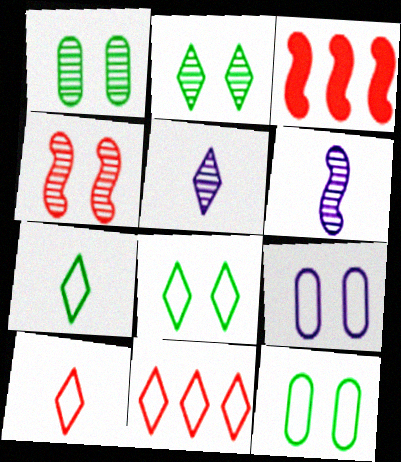[[3, 5, 12]]